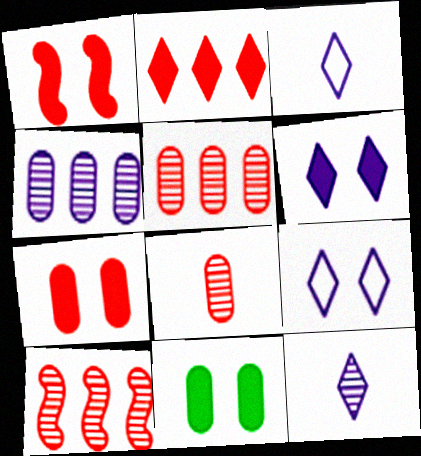[[1, 6, 11], 
[3, 10, 11]]